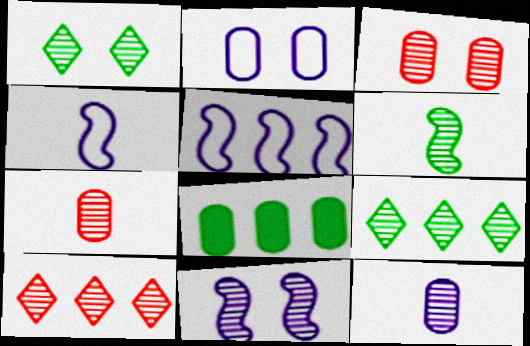[[1, 3, 11], 
[2, 7, 8], 
[5, 8, 10], 
[7, 9, 11]]